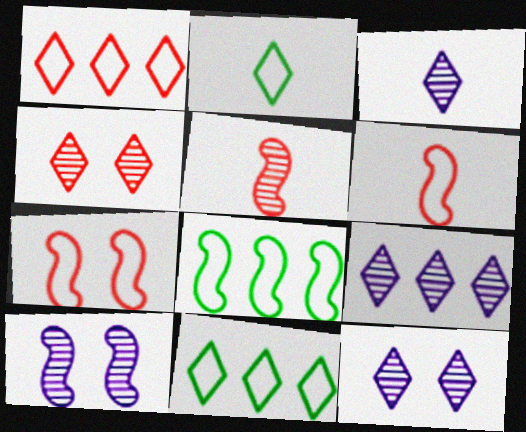[[3, 9, 12]]